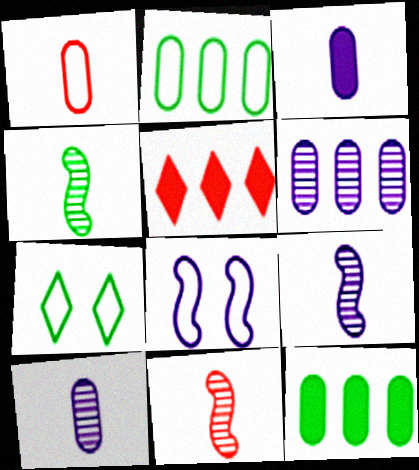[[4, 7, 12], 
[4, 9, 11]]